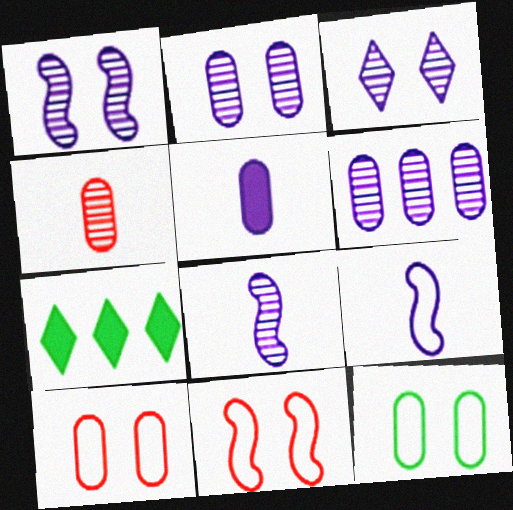[[1, 2, 3], 
[3, 6, 8], 
[7, 8, 10]]